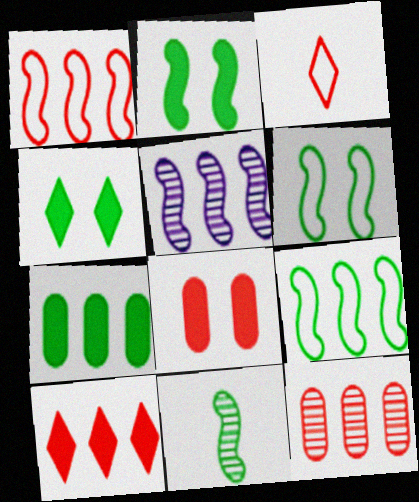[[1, 10, 12], 
[2, 9, 11]]